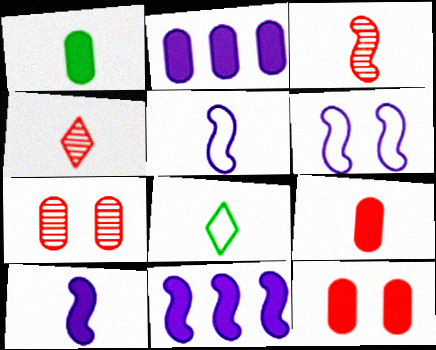[[1, 2, 12], 
[1, 4, 5], 
[7, 8, 11]]